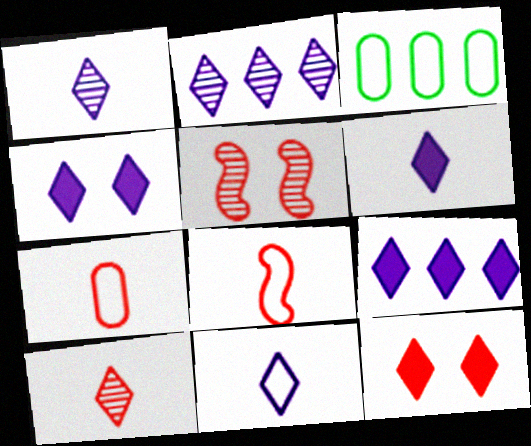[[1, 6, 11], 
[2, 4, 11], 
[3, 5, 6], 
[4, 6, 9]]